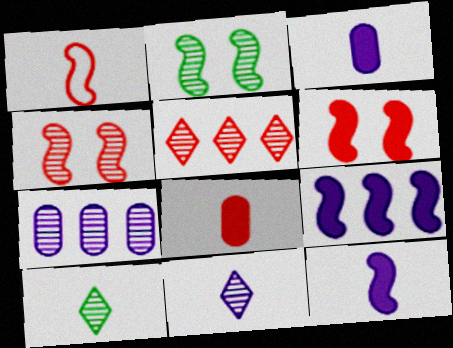[[1, 2, 9], 
[1, 3, 10], 
[4, 7, 10]]